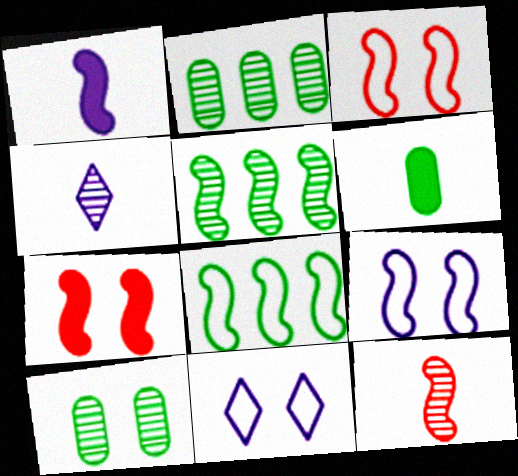[[1, 3, 5], 
[7, 10, 11]]